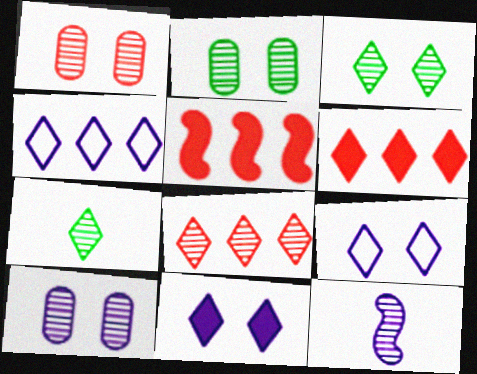[[1, 2, 10], 
[2, 8, 12], 
[6, 7, 9]]